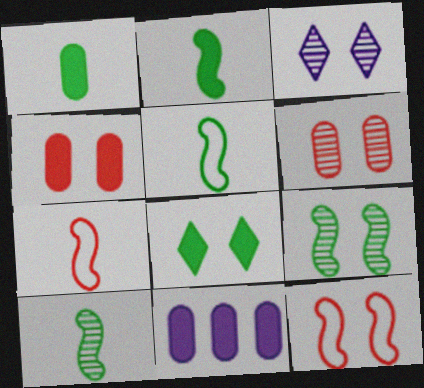[[1, 4, 11], 
[2, 5, 10], 
[3, 6, 9]]